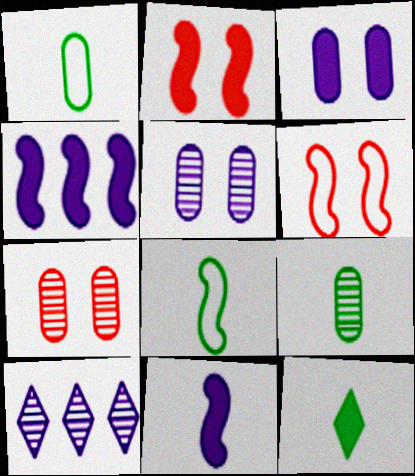[[1, 2, 10], 
[8, 9, 12]]